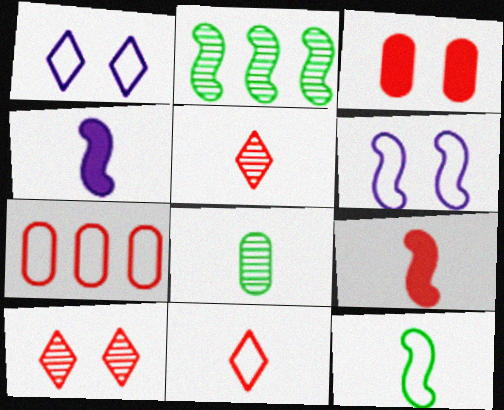[[1, 7, 12], 
[2, 6, 9], 
[4, 8, 11], 
[7, 9, 10]]